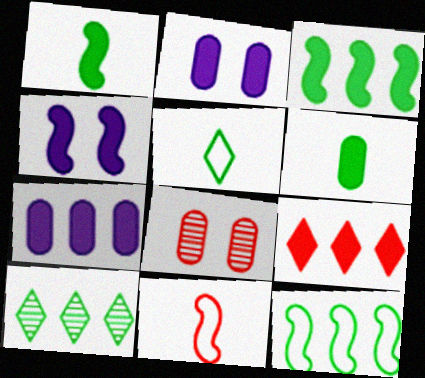[[1, 2, 9], 
[2, 10, 11], 
[3, 7, 9], 
[4, 6, 9], 
[8, 9, 11]]